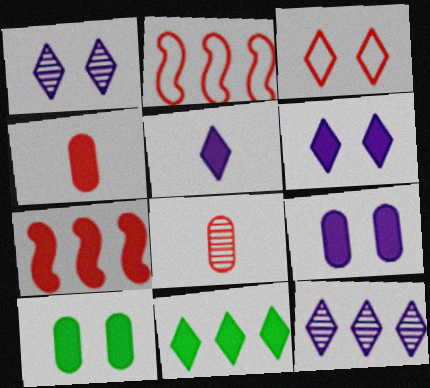[[3, 7, 8], 
[5, 7, 10]]